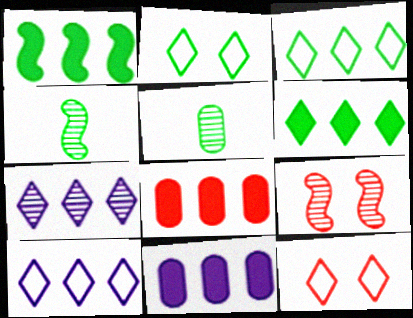[[1, 2, 5], 
[4, 11, 12], 
[5, 7, 9]]